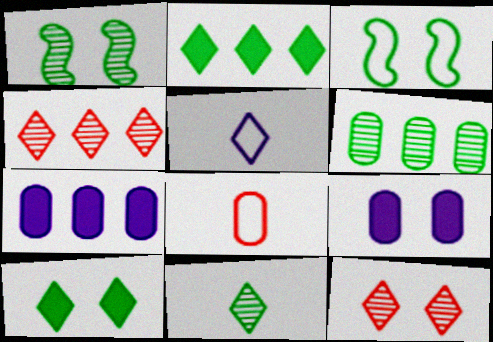[[1, 6, 11], 
[2, 5, 12], 
[3, 9, 12], 
[4, 5, 10], 
[6, 8, 9]]